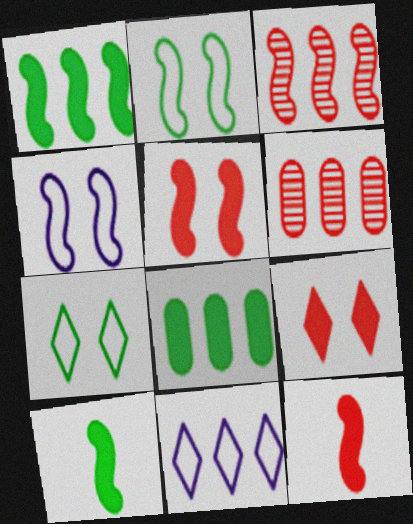[[1, 6, 11], 
[3, 4, 10], 
[3, 8, 11]]